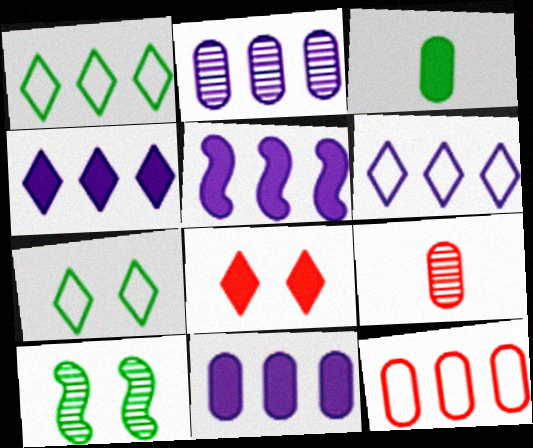[[1, 3, 10], 
[2, 5, 6], 
[3, 5, 8], 
[4, 5, 11], 
[5, 7, 9]]